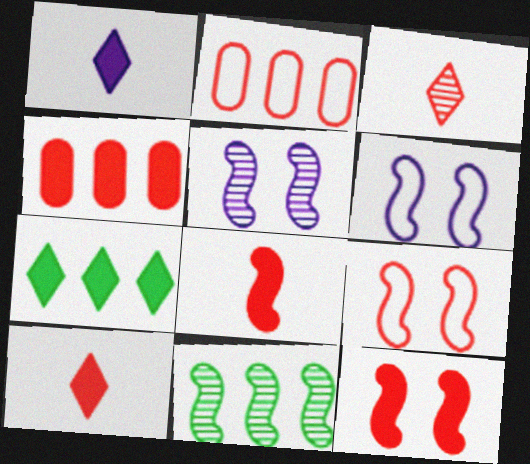[[2, 3, 12], 
[3, 4, 9], 
[4, 10, 12], 
[6, 8, 11]]